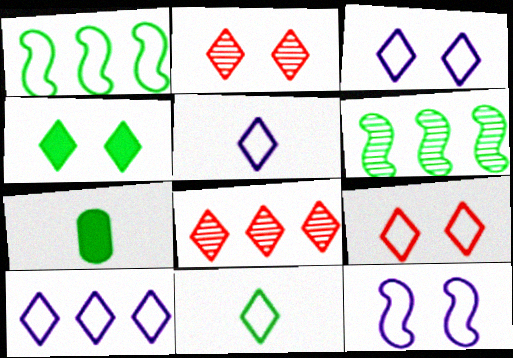[[2, 3, 4], 
[3, 5, 10], 
[4, 5, 8], 
[7, 8, 12], 
[9, 10, 11]]